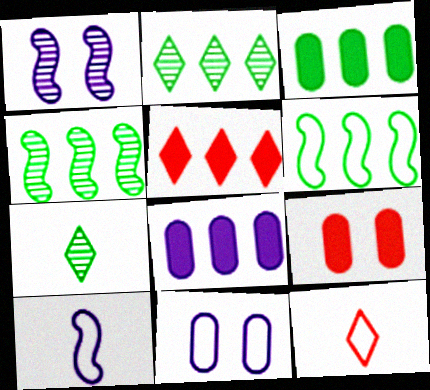[[1, 3, 12], 
[2, 3, 6], 
[2, 9, 10], 
[6, 11, 12]]